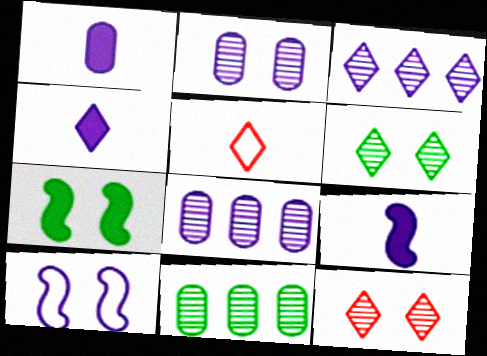[[1, 3, 10], 
[1, 4, 9], 
[4, 8, 10], 
[5, 7, 8]]